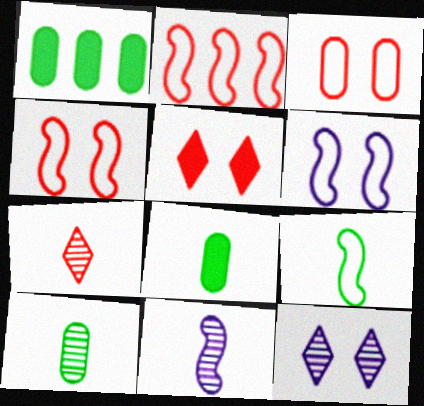[[1, 6, 7], 
[2, 6, 9], 
[2, 8, 12], 
[7, 10, 11]]